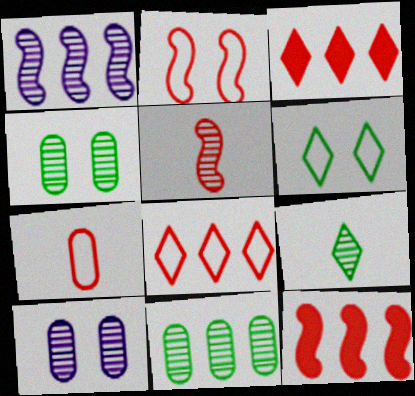[[2, 5, 12], 
[2, 7, 8]]